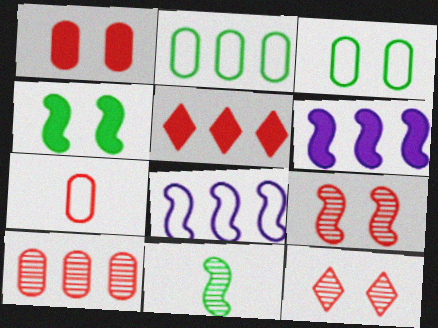[[1, 7, 10], 
[5, 7, 9]]